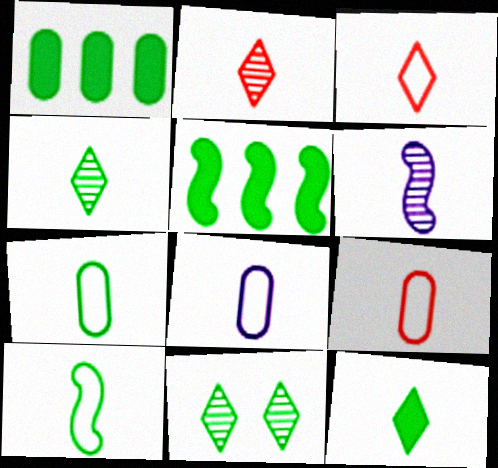[[1, 10, 11], 
[3, 8, 10], 
[5, 7, 11], 
[6, 9, 12], 
[7, 8, 9]]